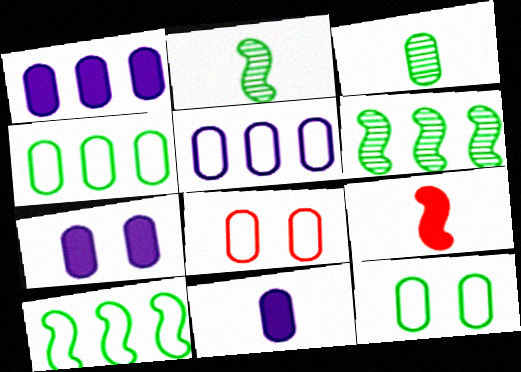[[1, 3, 8], 
[1, 7, 11]]